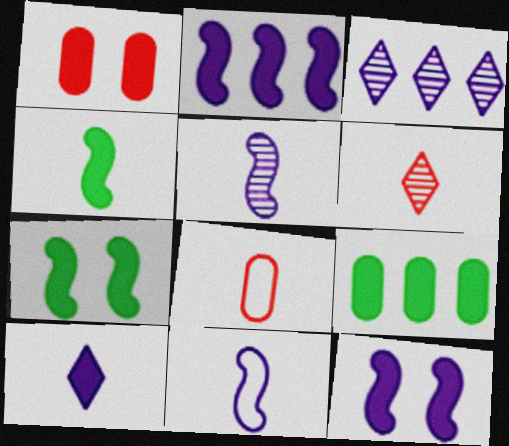[[3, 7, 8]]